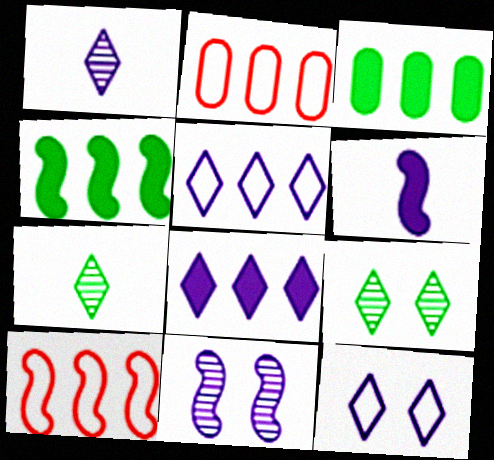[[1, 8, 12], 
[2, 6, 9]]